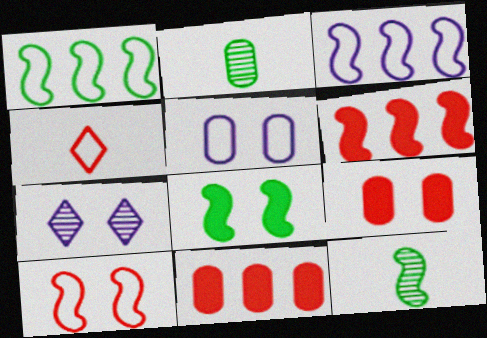[[1, 4, 5], 
[1, 8, 12], 
[2, 5, 11]]